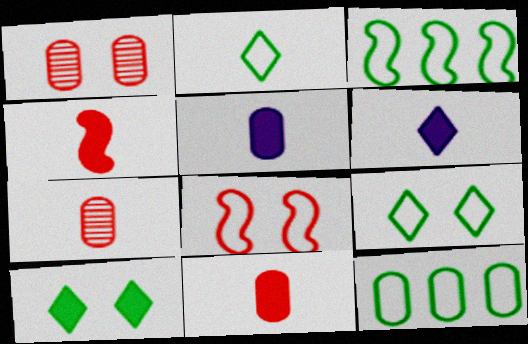[[1, 3, 6], 
[1, 5, 12]]